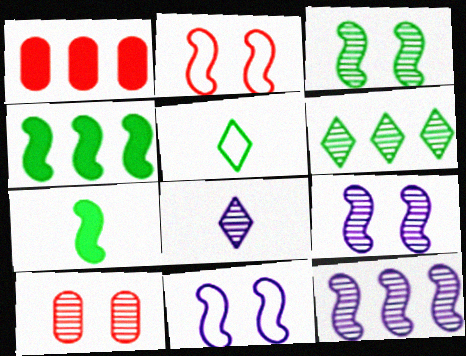[[1, 5, 9], 
[2, 7, 12]]